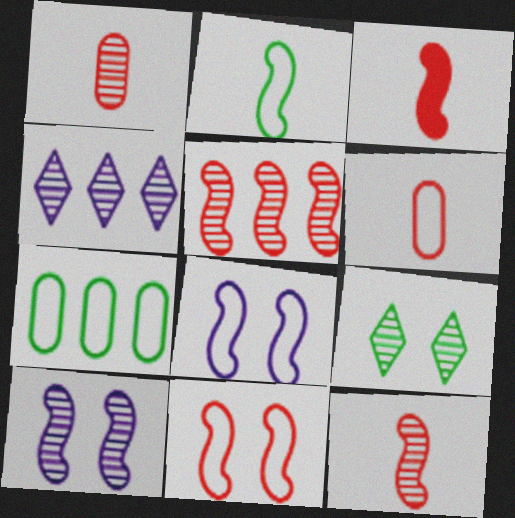[[3, 5, 11]]